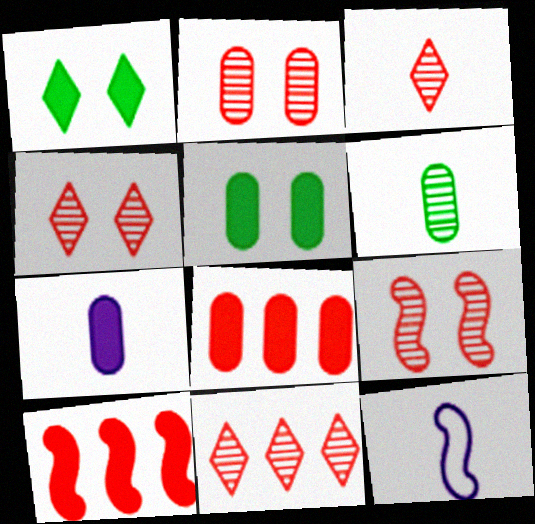[[1, 7, 10], 
[2, 4, 9], 
[3, 4, 11], 
[5, 7, 8], 
[5, 11, 12]]